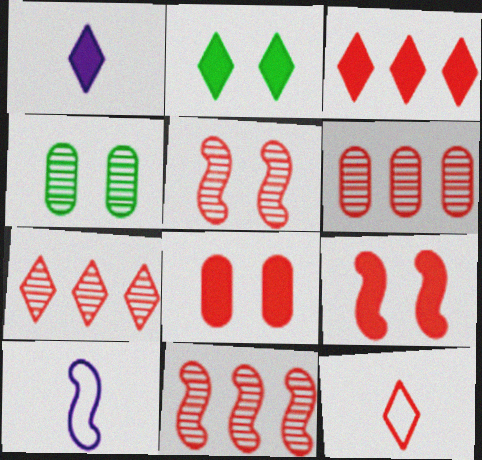[[1, 2, 3], 
[2, 6, 10], 
[3, 4, 10], 
[6, 7, 11], 
[6, 9, 12], 
[8, 11, 12]]